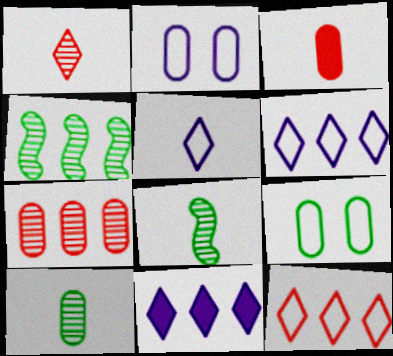[[3, 5, 8]]